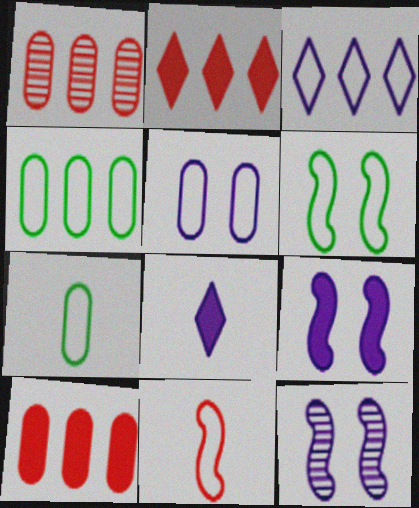[[1, 6, 8], 
[2, 7, 12]]